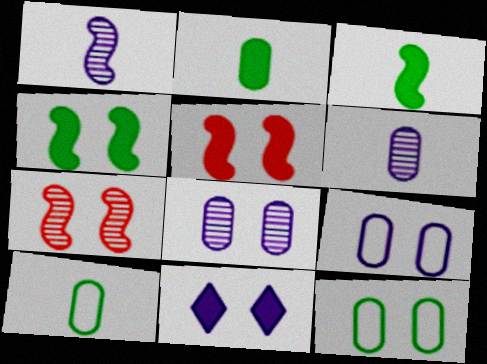[[7, 11, 12]]